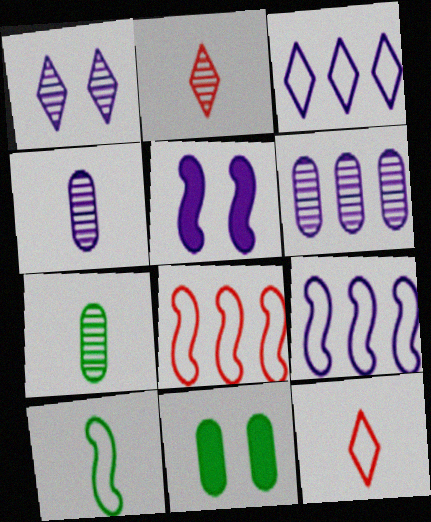[[2, 9, 11], 
[3, 4, 5]]